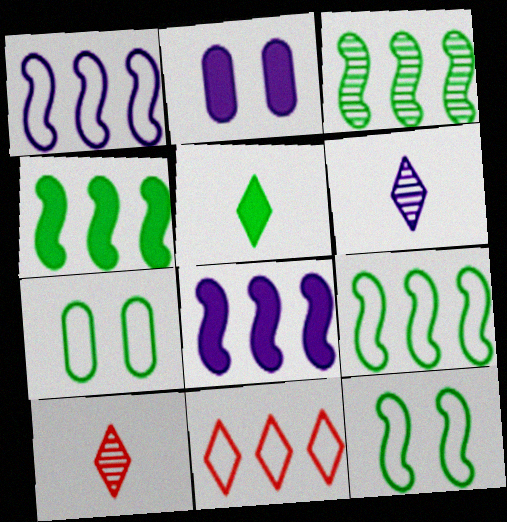[[1, 2, 6], 
[2, 9, 10], 
[3, 4, 9], 
[3, 5, 7], 
[7, 8, 10]]